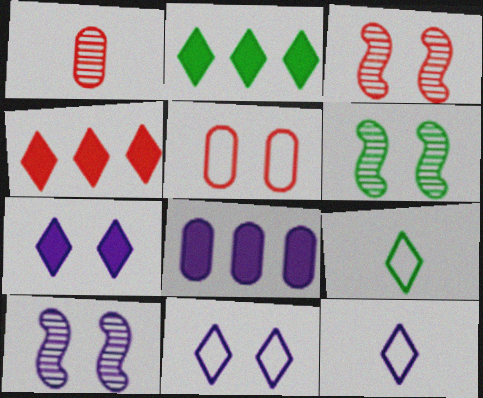[[3, 6, 10], 
[3, 8, 9], 
[5, 6, 7], 
[8, 10, 12]]